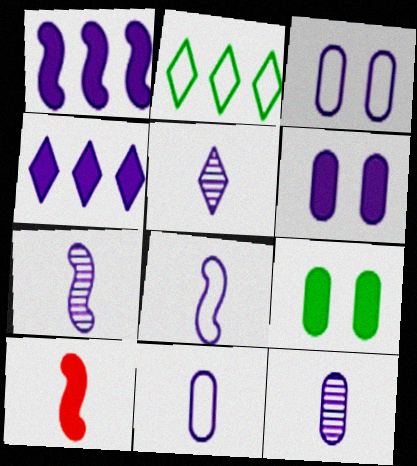[[1, 3, 5], 
[3, 4, 7], 
[4, 9, 10], 
[5, 7, 12]]